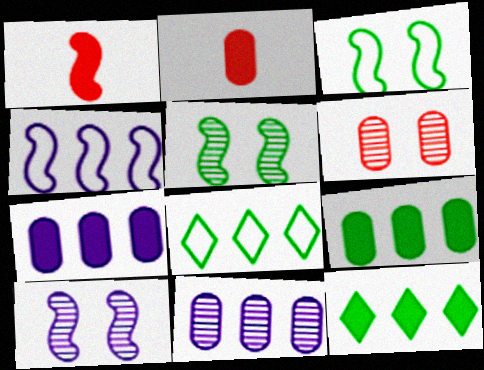[[1, 4, 5], 
[2, 8, 10]]